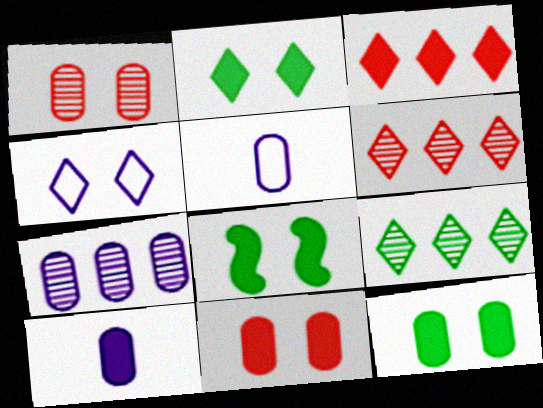[[1, 4, 8], 
[2, 8, 12], 
[3, 8, 10], 
[5, 6, 8]]